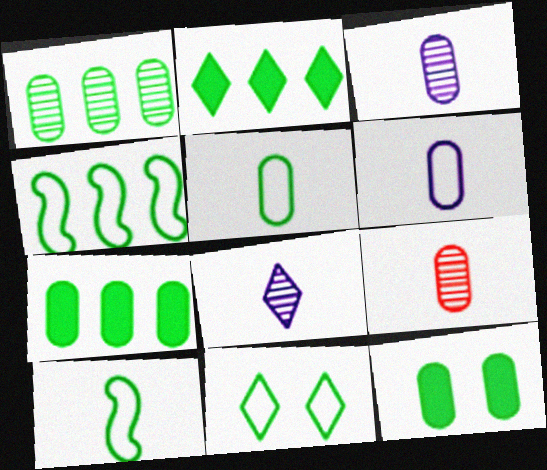[[1, 2, 4], 
[1, 5, 12], 
[4, 5, 11]]